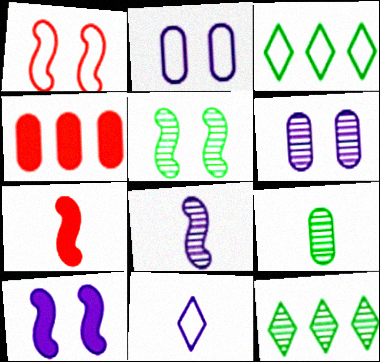[[1, 5, 10], 
[2, 4, 9], 
[2, 7, 12], 
[3, 6, 7], 
[4, 5, 11], 
[5, 9, 12], 
[7, 9, 11]]